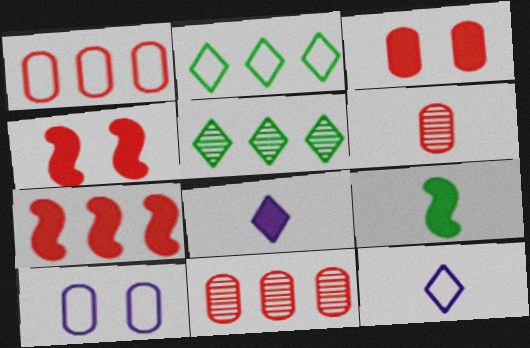[[1, 3, 6], 
[6, 9, 12]]